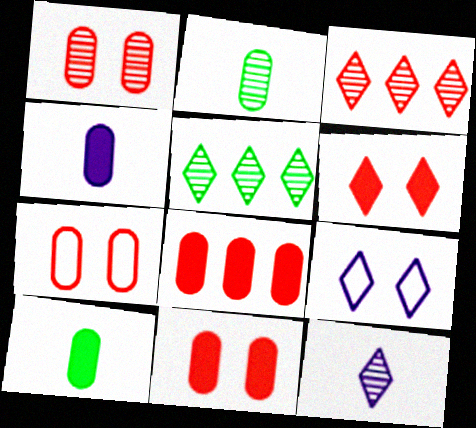[[1, 7, 11]]